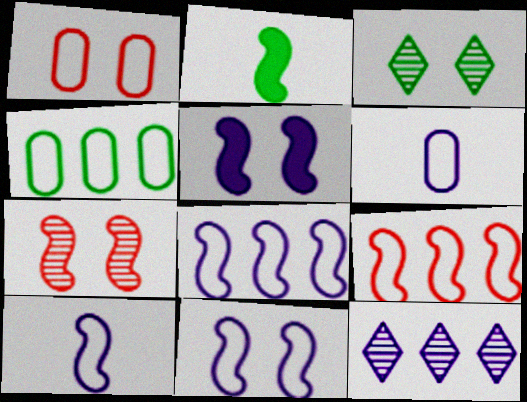[[1, 2, 12], 
[1, 3, 5], 
[1, 4, 6], 
[2, 3, 4], 
[2, 7, 8], 
[5, 6, 12], 
[8, 10, 11]]